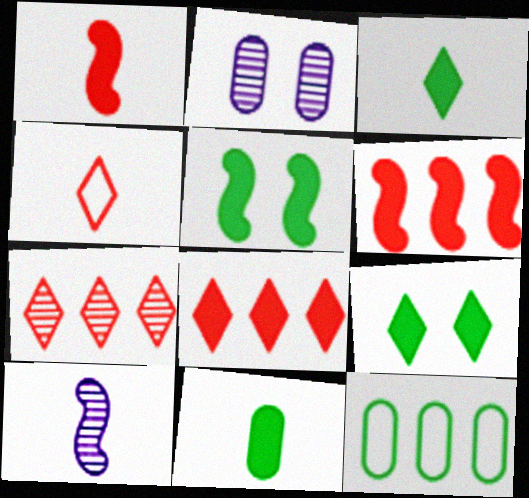[[4, 10, 11]]